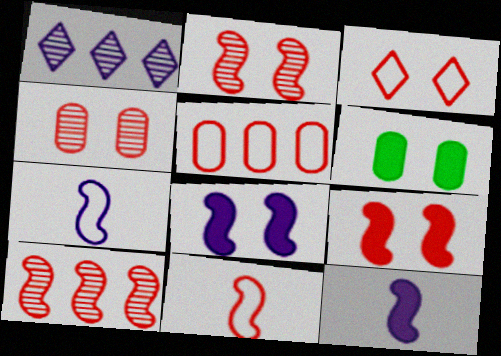[[1, 6, 11], 
[3, 4, 9], 
[3, 5, 11], 
[9, 10, 11]]